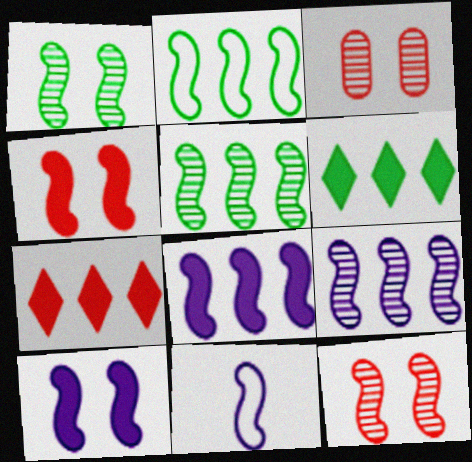[[3, 6, 11], 
[4, 5, 11], 
[9, 10, 11]]